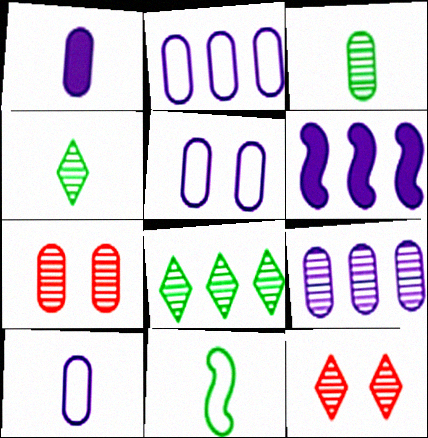[[1, 5, 9], 
[2, 5, 10], 
[3, 7, 9]]